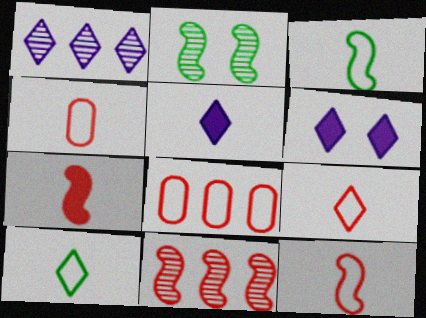[[2, 5, 8], 
[4, 9, 12]]